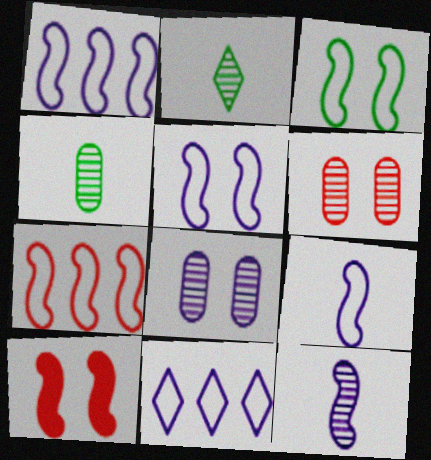[[1, 5, 9], 
[3, 7, 9], 
[4, 10, 11]]